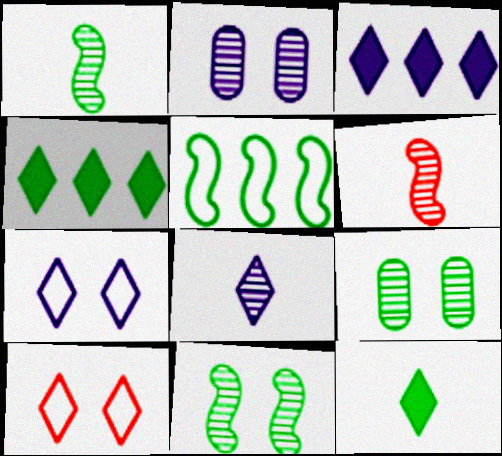[[3, 7, 8], 
[4, 8, 10], 
[5, 9, 12]]